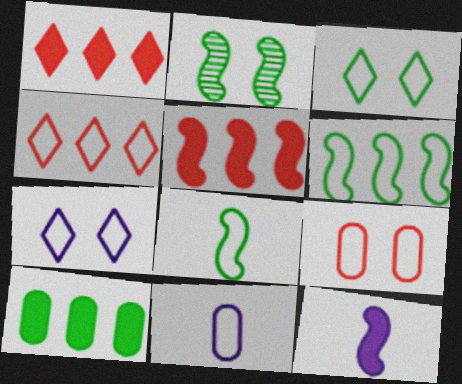[[1, 2, 11]]